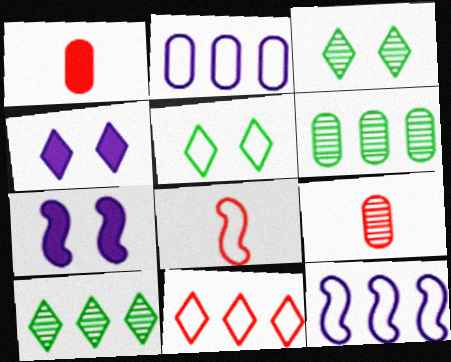[[1, 3, 12], 
[2, 5, 8], 
[4, 6, 8]]